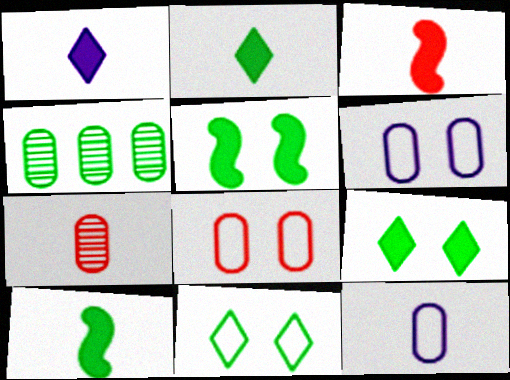[[4, 10, 11]]